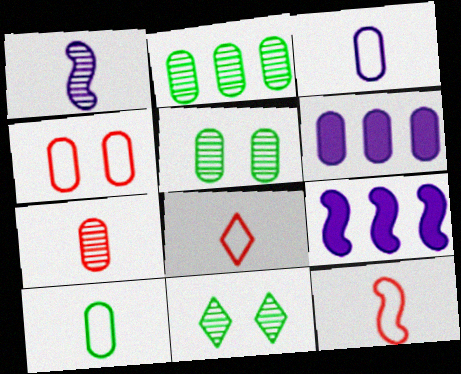[[5, 8, 9], 
[6, 11, 12]]